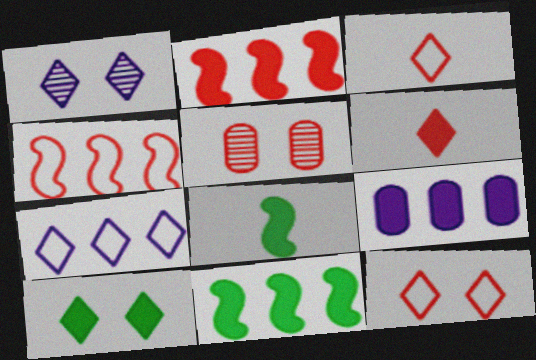[[1, 10, 12], 
[2, 3, 5], 
[4, 5, 6], 
[5, 7, 8]]